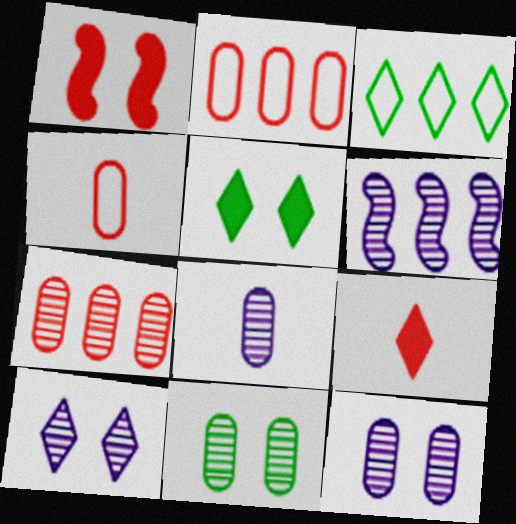[[1, 3, 8], 
[3, 9, 10], 
[4, 5, 6], 
[6, 8, 10], 
[7, 8, 11]]